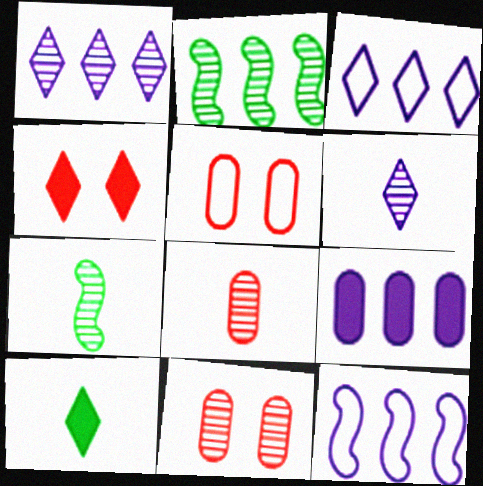[[1, 7, 11], 
[1, 9, 12], 
[2, 6, 11], 
[6, 7, 8], 
[10, 11, 12]]